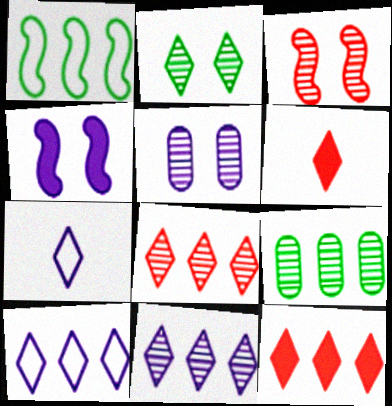[[1, 5, 6], 
[2, 3, 5], 
[2, 6, 10], 
[2, 7, 12]]